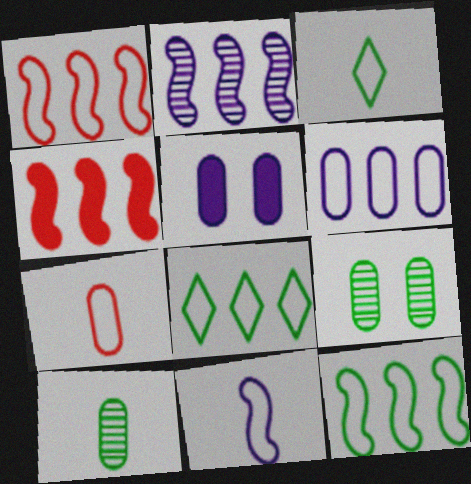[[1, 6, 8], 
[2, 4, 12], 
[3, 7, 11]]